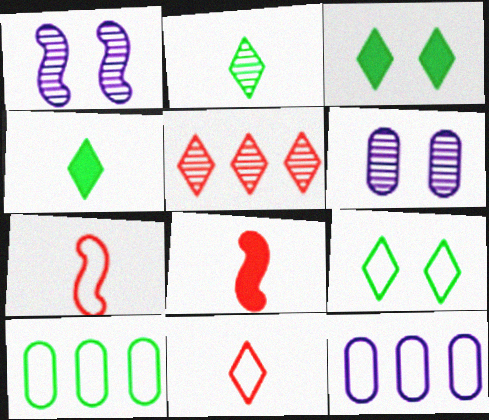[[7, 9, 12]]